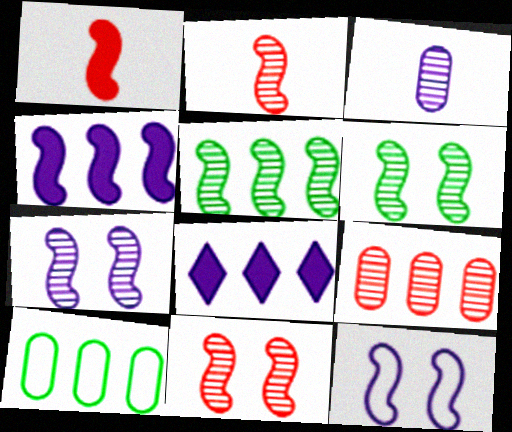[[1, 5, 12], 
[2, 5, 7], 
[3, 8, 12], 
[6, 7, 11]]